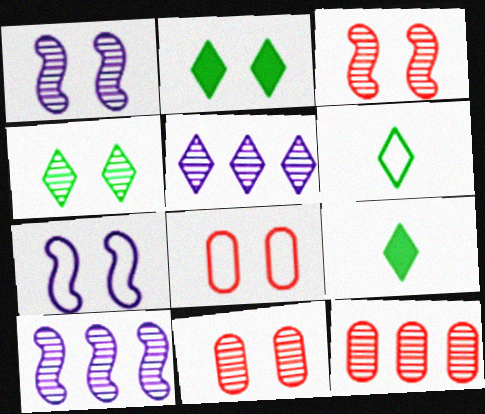[[1, 2, 8], 
[1, 4, 11], 
[2, 7, 11], 
[7, 9, 12], 
[8, 9, 10]]